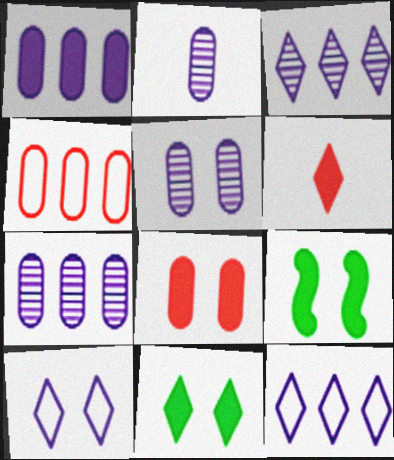[[1, 6, 9], 
[2, 5, 7]]